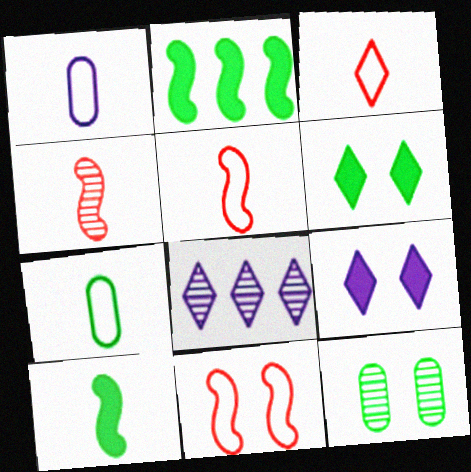[[3, 6, 8], 
[4, 8, 12], 
[9, 11, 12]]